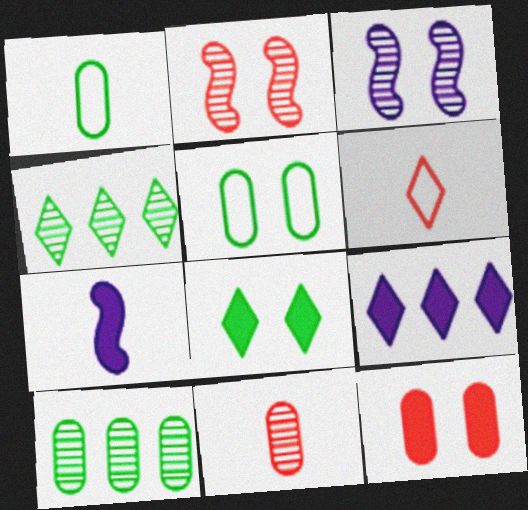[[1, 2, 9], 
[3, 4, 11]]